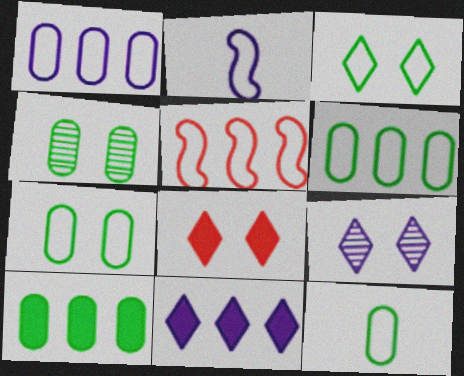[[3, 8, 9], 
[4, 10, 12], 
[6, 7, 12]]